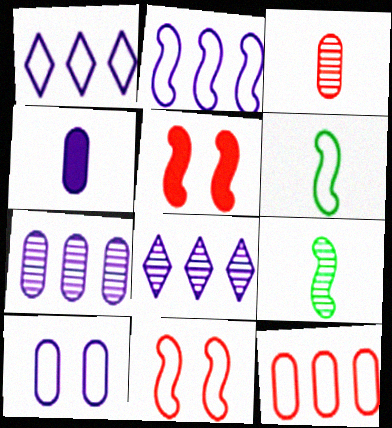[[2, 5, 9], 
[2, 6, 11], 
[4, 7, 10]]